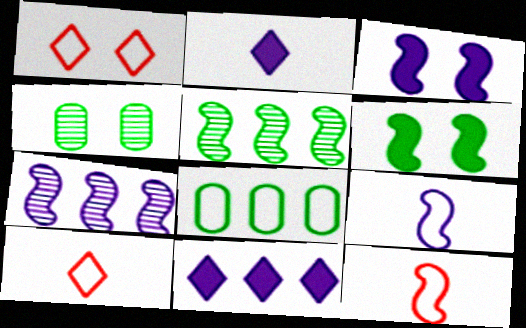[[1, 3, 4], 
[1, 8, 9], 
[3, 5, 12], 
[3, 7, 9], 
[4, 11, 12], 
[6, 7, 12]]